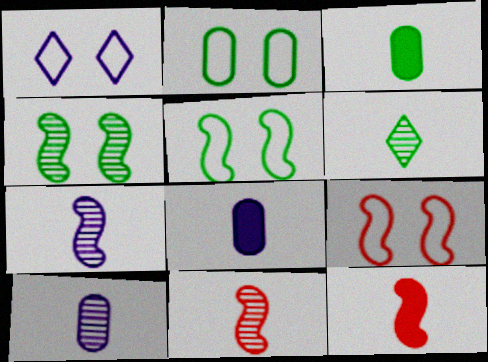[[1, 2, 9], 
[6, 10, 11]]